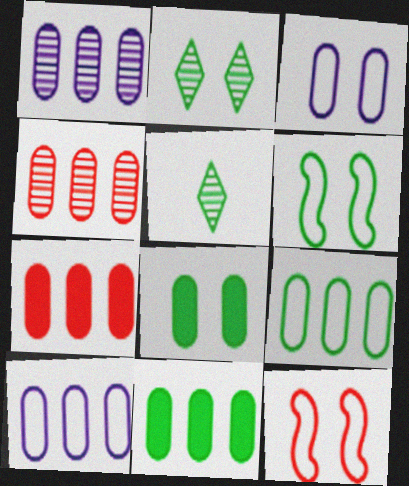[[1, 7, 9], 
[2, 6, 8], 
[4, 10, 11], 
[5, 6, 11]]